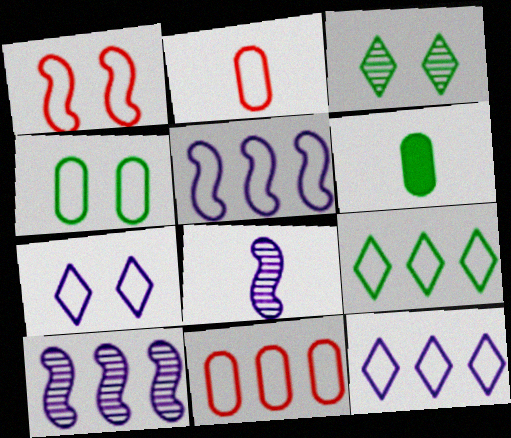[[1, 4, 7], 
[5, 9, 11]]